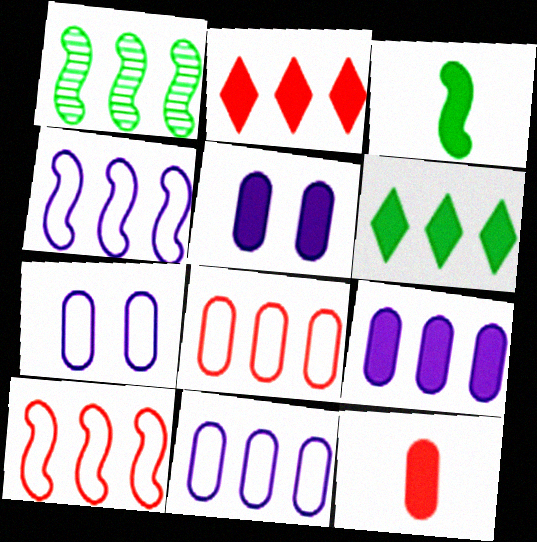[[1, 2, 11], 
[2, 3, 5]]